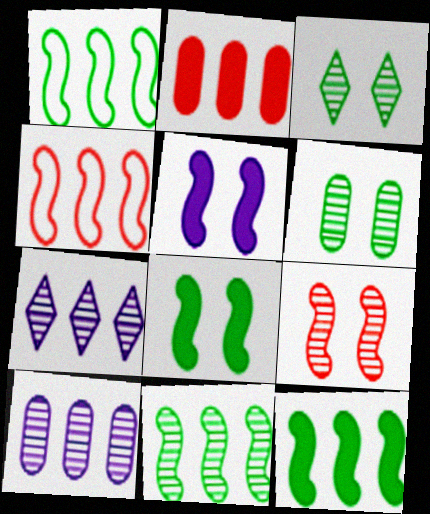[[1, 2, 7], 
[1, 11, 12]]